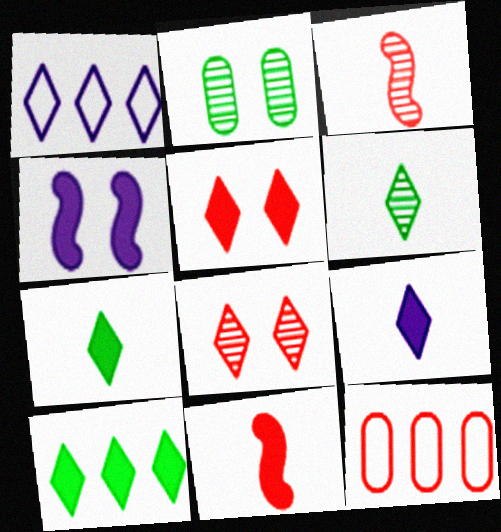[[1, 2, 11], 
[1, 5, 6], 
[1, 7, 8], 
[3, 5, 12], 
[4, 6, 12], 
[5, 9, 10], 
[8, 11, 12]]